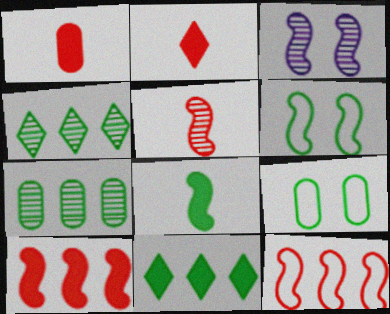[[3, 8, 12], 
[4, 8, 9]]